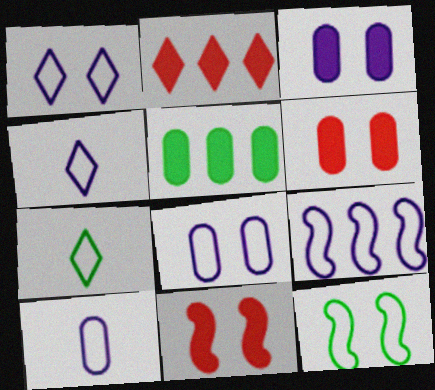[[1, 9, 10], 
[4, 8, 9]]